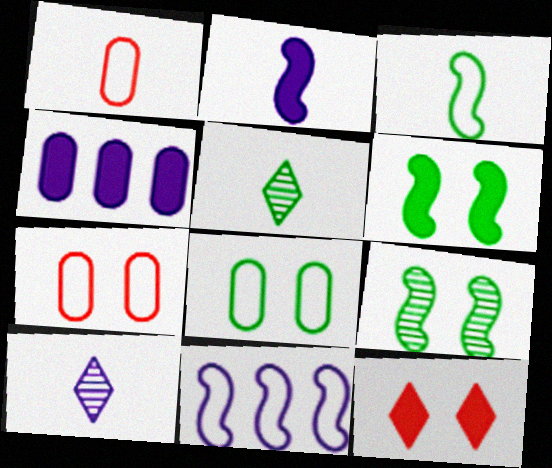[[1, 2, 5]]